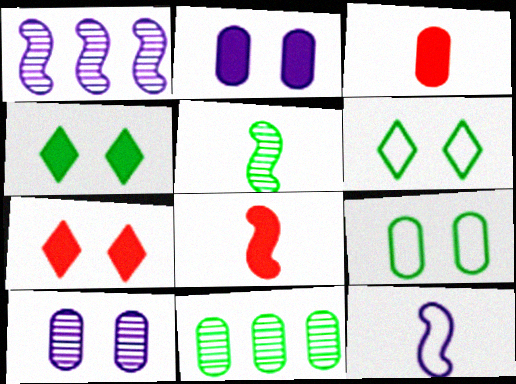[[1, 3, 6], 
[5, 8, 12], 
[7, 11, 12]]